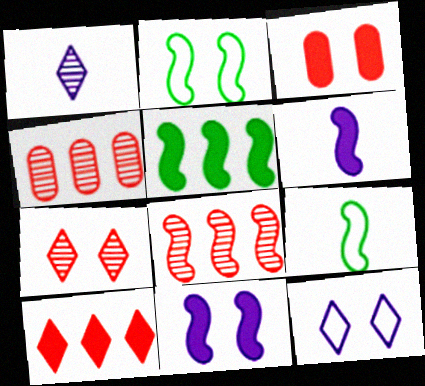[[2, 6, 8], 
[8, 9, 11]]